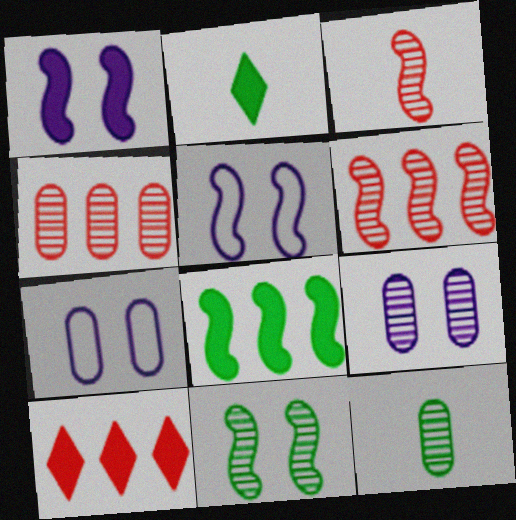[[2, 4, 5], 
[2, 6, 7], 
[3, 5, 8], 
[4, 9, 12], 
[5, 10, 12]]